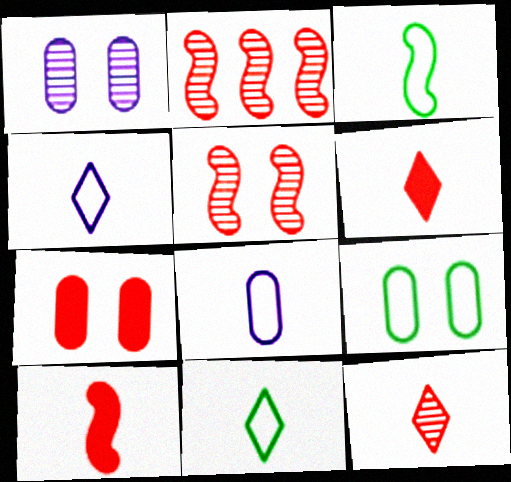[[1, 7, 9]]